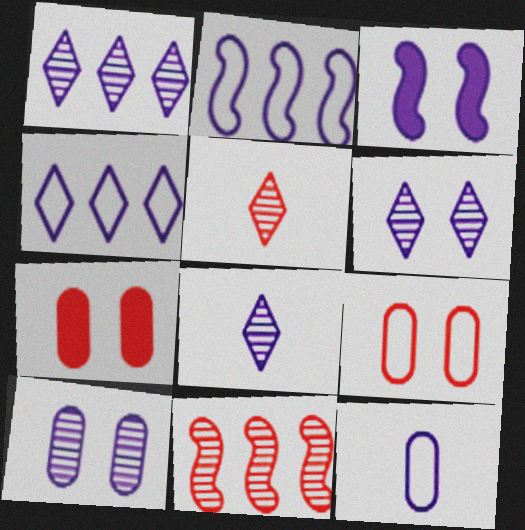[[1, 3, 12], 
[1, 6, 8]]